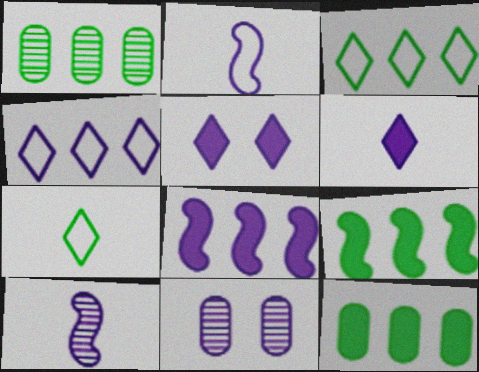[[1, 3, 9]]